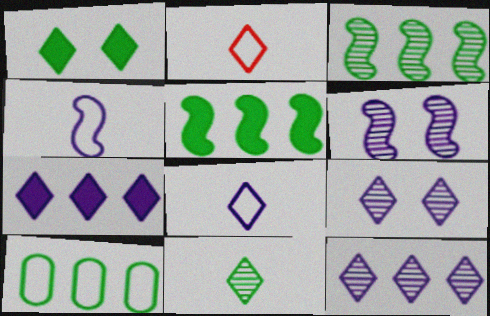[[1, 2, 12], 
[7, 8, 9]]